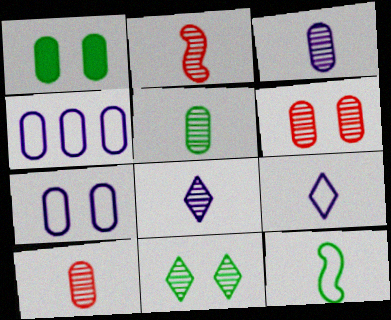[[1, 4, 10], 
[1, 6, 7], 
[2, 5, 8], 
[3, 5, 10]]